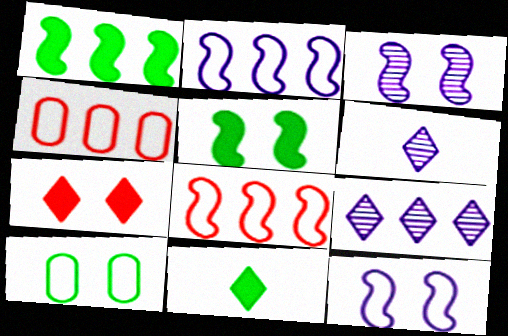[[1, 4, 9], 
[3, 4, 11], 
[3, 7, 10], 
[4, 5, 6]]